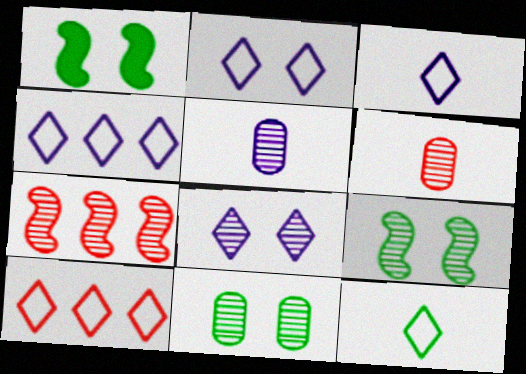[[1, 4, 6], 
[1, 5, 10], 
[2, 3, 4], 
[2, 10, 12]]